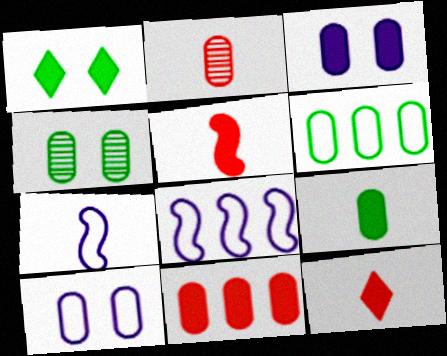[[1, 2, 8], 
[2, 3, 6], 
[3, 9, 11], 
[4, 6, 9], 
[4, 8, 12]]